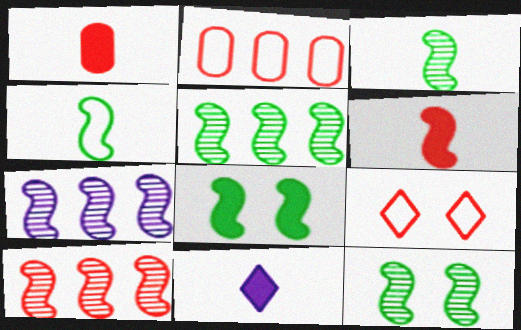[[1, 9, 10], 
[2, 11, 12], 
[3, 5, 12], 
[4, 5, 8], 
[5, 7, 10]]